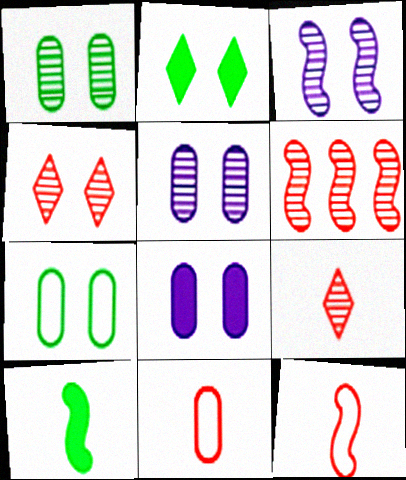[[1, 3, 4]]